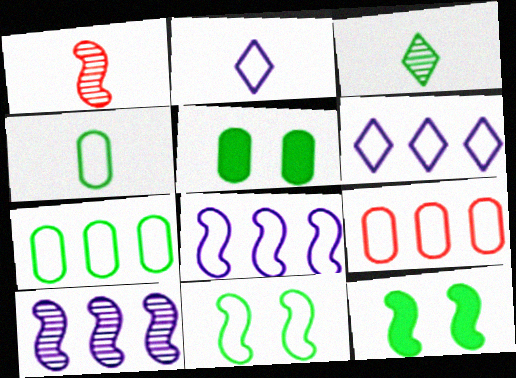[[1, 5, 6], 
[1, 8, 12], 
[2, 9, 11], 
[3, 7, 12]]